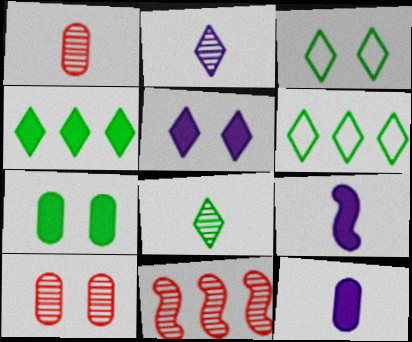[[3, 4, 8], 
[3, 11, 12], 
[6, 9, 10]]